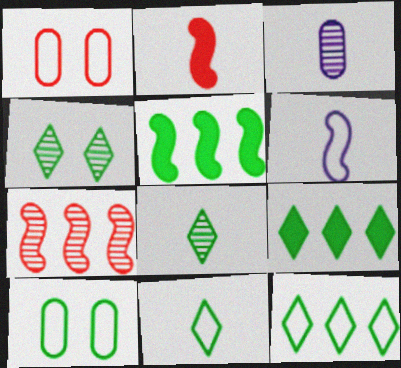[[1, 6, 12], 
[2, 3, 11], 
[3, 4, 7], 
[4, 9, 11], 
[5, 8, 10]]